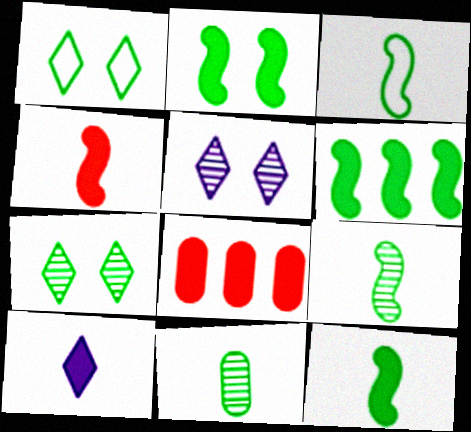[[1, 6, 11], 
[2, 6, 12], 
[2, 8, 10], 
[3, 5, 8], 
[3, 9, 12]]